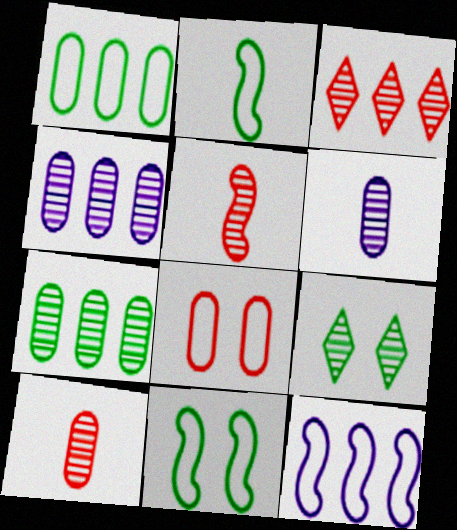[[4, 5, 9]]